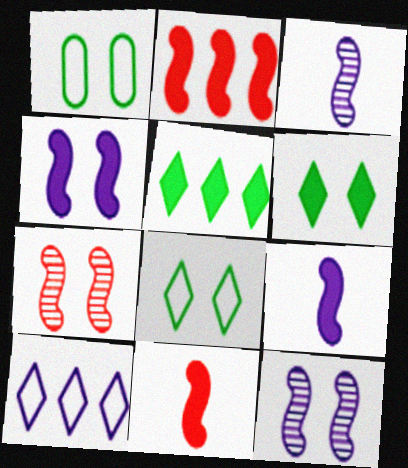[]